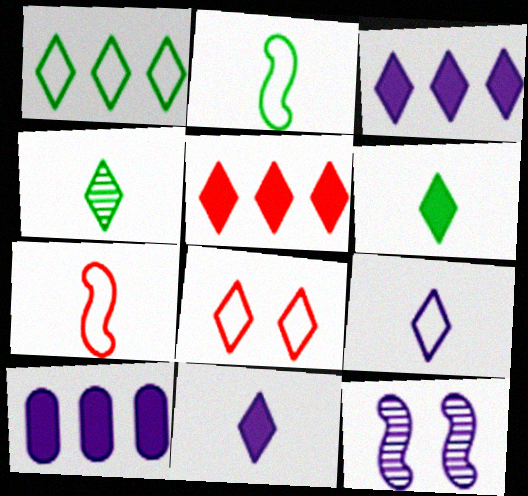[[1, 8, 9], 
[3, 4, 8], 
[9, 10, 12]]